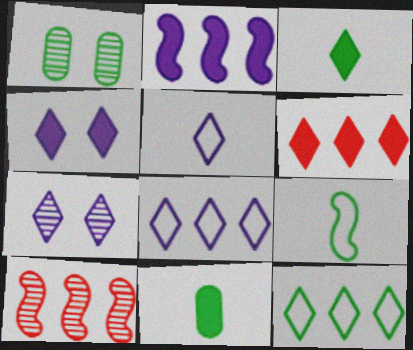[[3, 4, 6]]